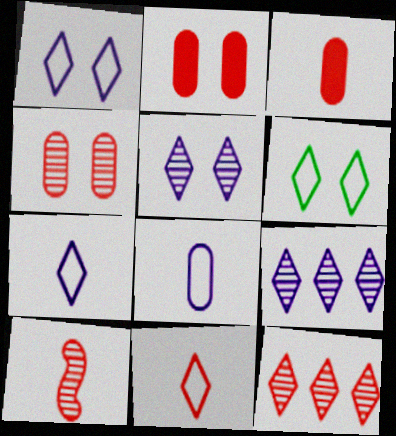[[3, 10, 11], 
[4, 10, 12]]